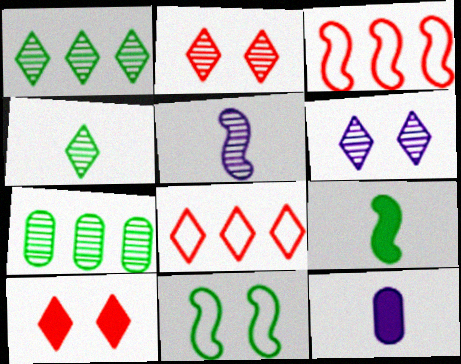[[2, 5, 7]]